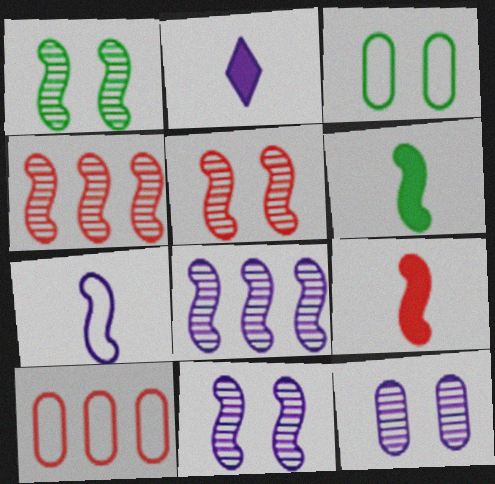[[1, 2, 10], 
[1, 5, 11], 
[2, 3, 4]]